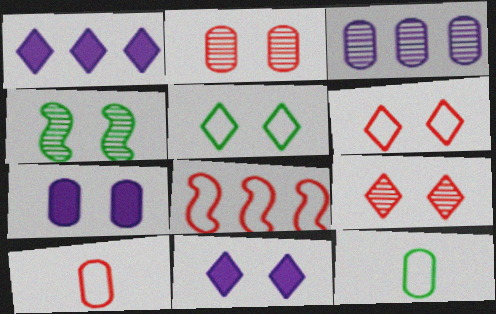[[1, 4, 10], 
[4, 6, 7], 
[5, 9, 11], 
[6, 8, 10]]